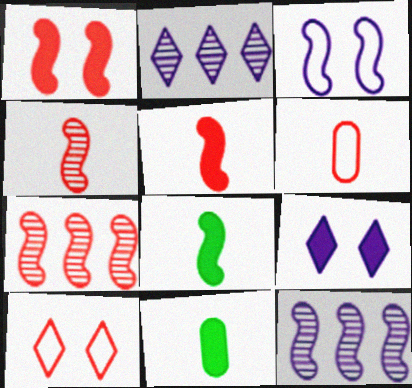[[3, 7, 8], 
[10, 11, 12]]